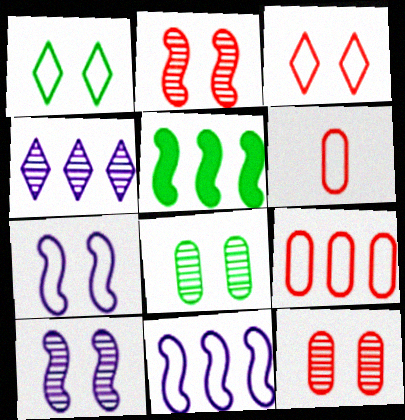[[1, 6, 11], 
[4, 5, 9]]